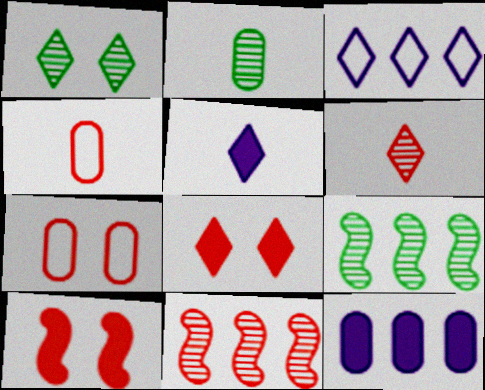[[1, 2, 9], 
[2, 3, 10], 
[2, 7, 12], 
[4, 8, 11], 
[5, 7, 9]]